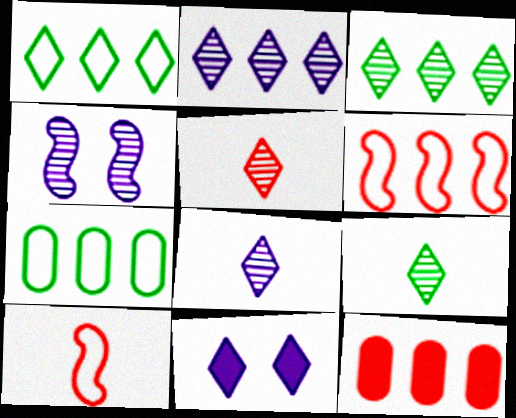[[1, 5, 11], 
[5, 8, 9]]